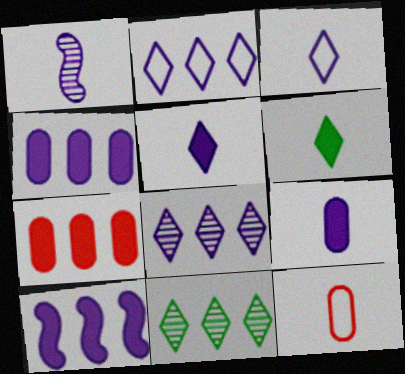[[1, 3, 9], 
[1, 6, 12]]